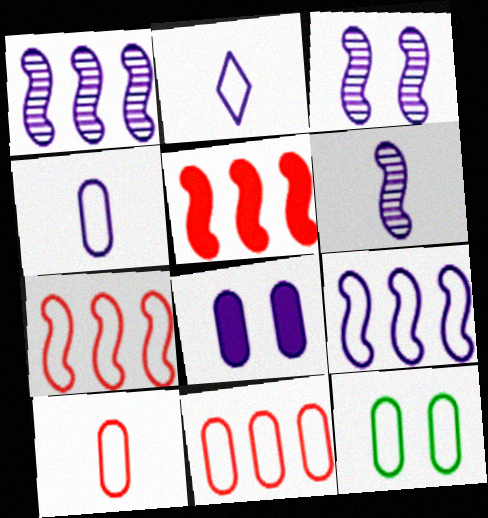[[1, 2, 8], 
[1, 3, 6], 
[2, 7, 12], 
[4, 11, 12]]